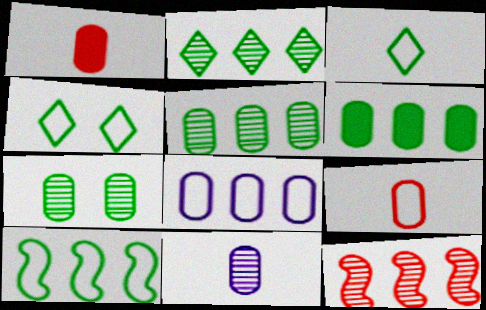[[1, 7, 8], 
[2, 6, 10]]